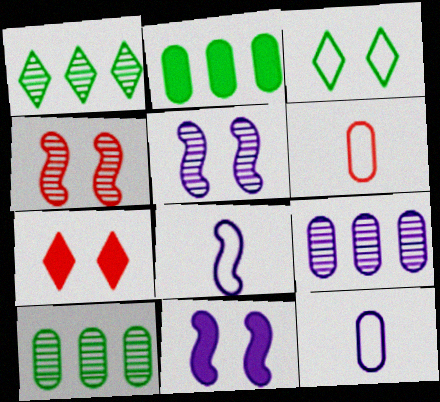[[1, 6, 11], 
[7, 8, 10]]